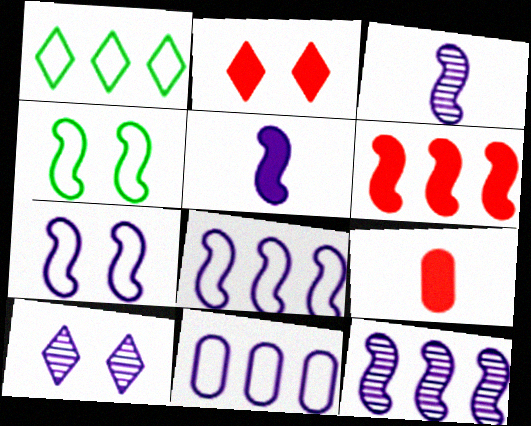[[2, 6, 9], 
[3, 4, 6], 
[5, 7, 12], 
[5, 10, 11]]